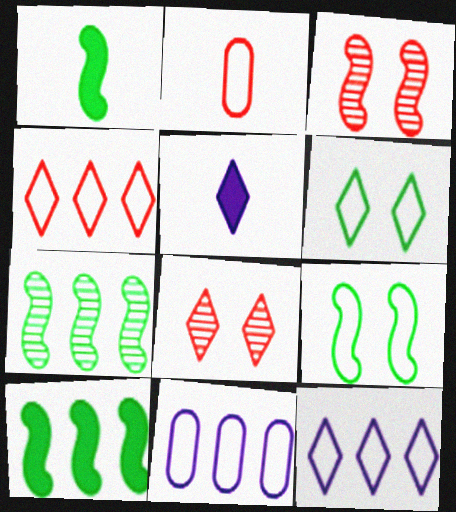[[1, 7, 9], 
[1, 8, 11], 
[2, 9, 12]]